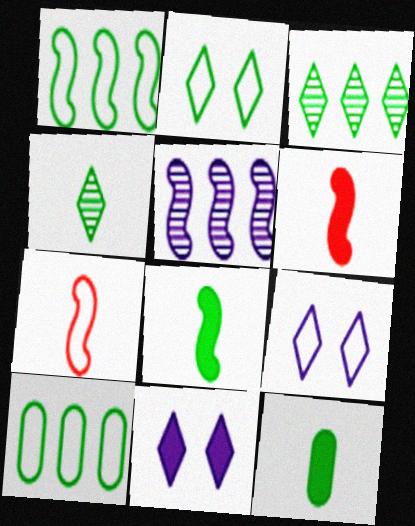[[7, 9, 10]]